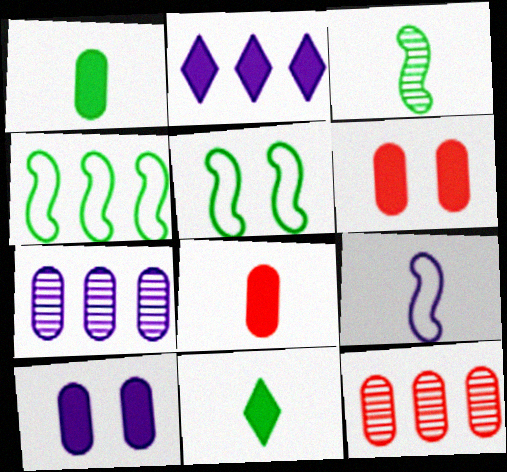[[2, 4, 12]]